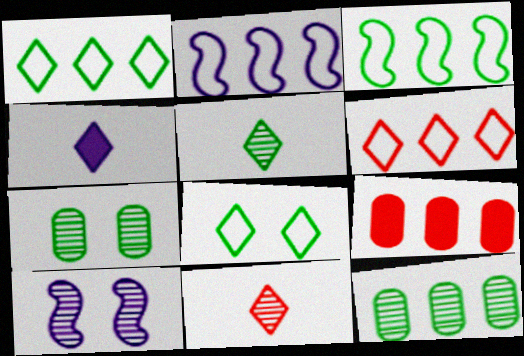[[10, 11, 12]]